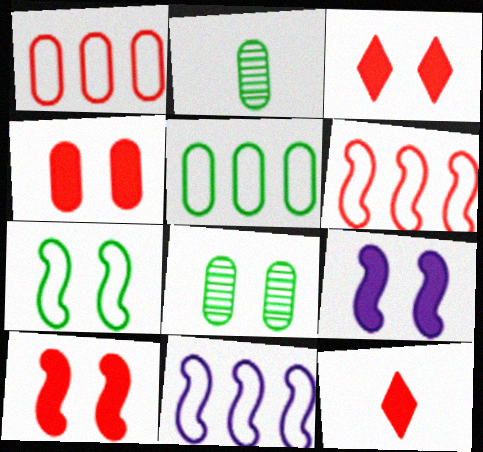[[2, 3, 11], 
[3, 4, 10], 
[8, 11, 12]]